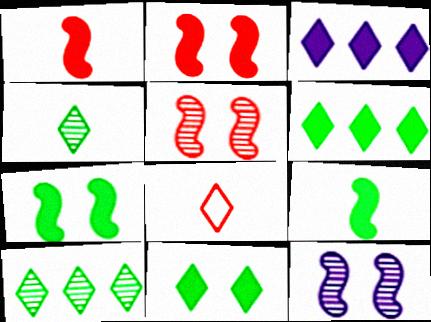[]